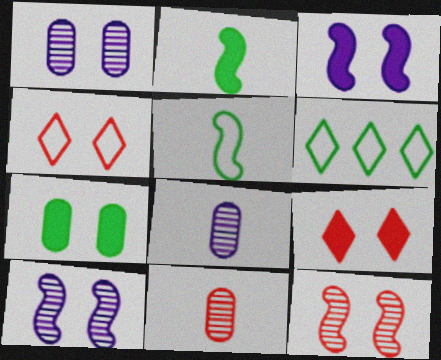[[3, 6, 11], 
[3, 7, 9], 
[4, 7, 10]]